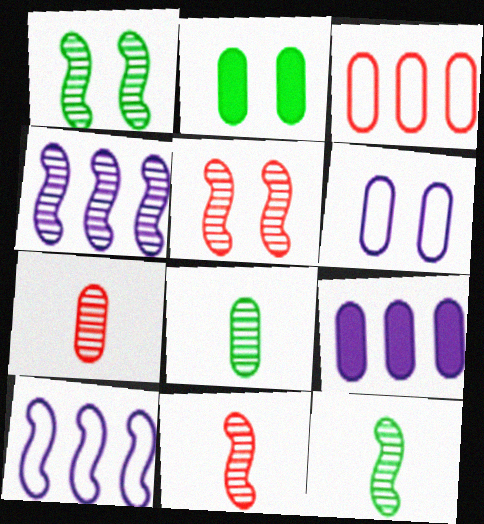[[1, 4, 11], 
[4, 5, 12]]